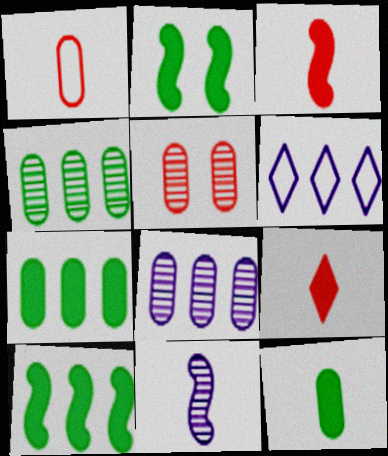[]